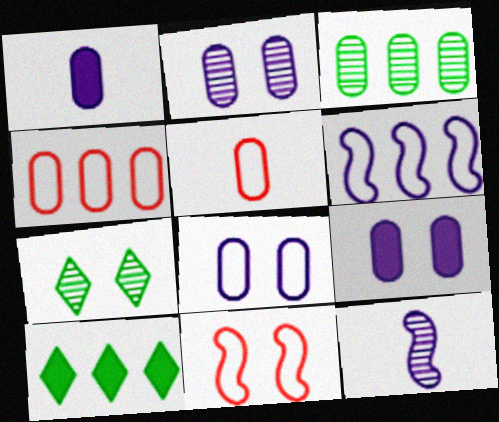[[2, 8, 9], 
[3, 5, 9], 
[7, 9, 11]]